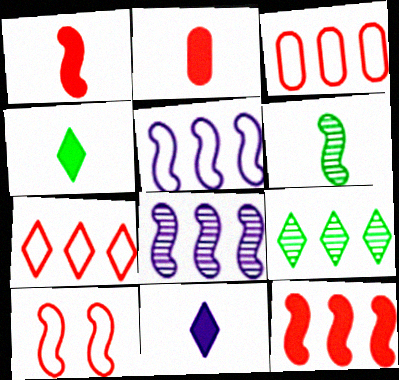[]